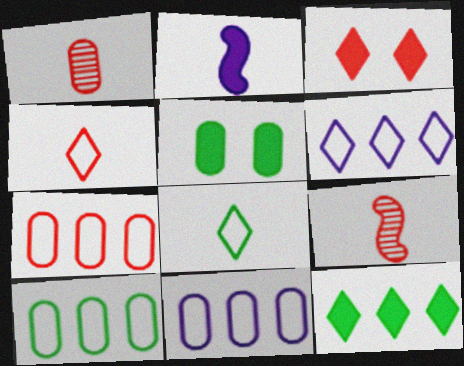[[1, 2, 8], 
[1, 5, 11], 
[3, 7, 9], 
[5, 6, 9], 
[7, 10, 11]]